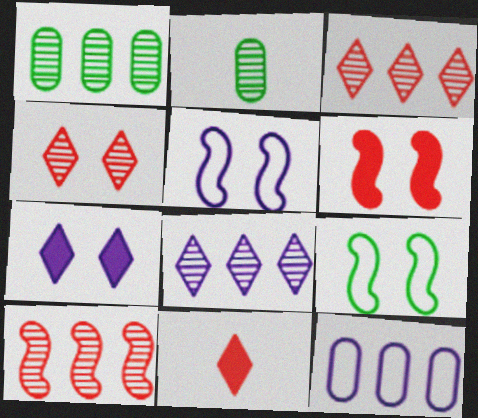[[1, 5, 11], 
[1, 8, 10]]